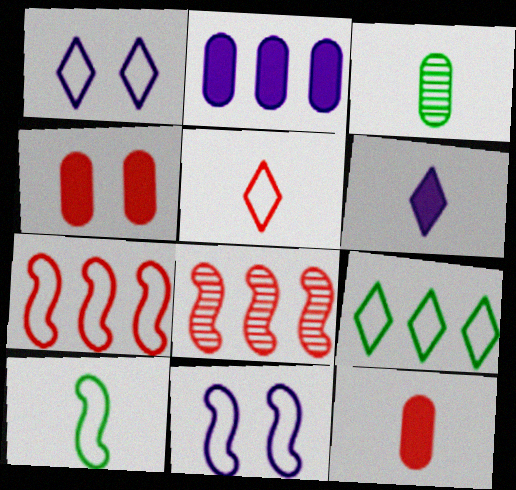[[1, 5, 9], 
[2, 8, 9], 
[4, 5, 8], 
[7, 10, 11]]